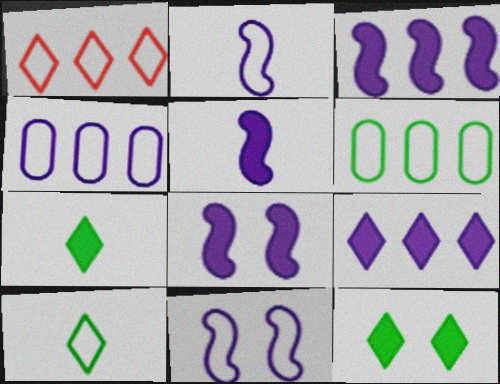[[3, 5, 8]]